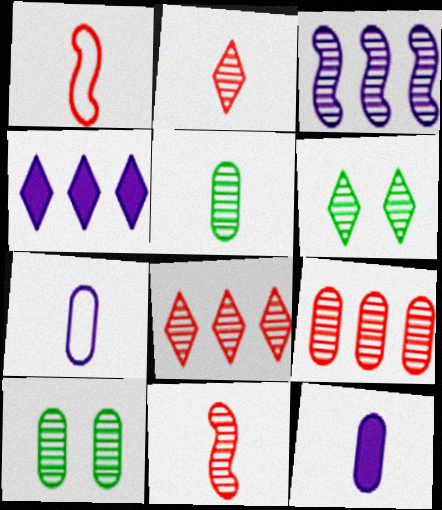[[1, 4, 10], 
[2, 3, 10]]